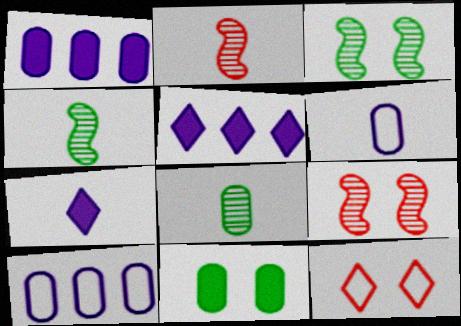[[1, 4, 12]]